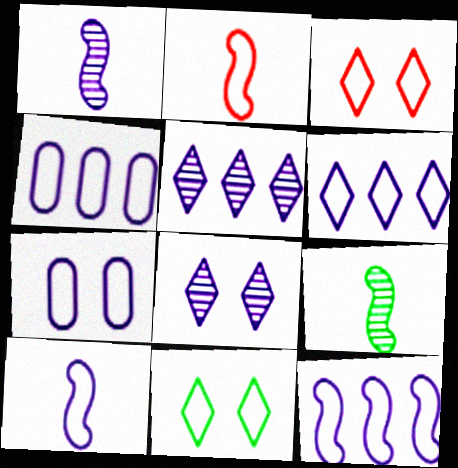[[2, 4, 11], 
[4, 6, 12], 
[6, 7, 10]]